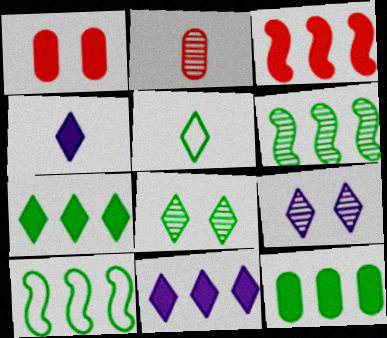[[2, 6, 9], 
[3, 11, 12], 
[5, 7, 8]]